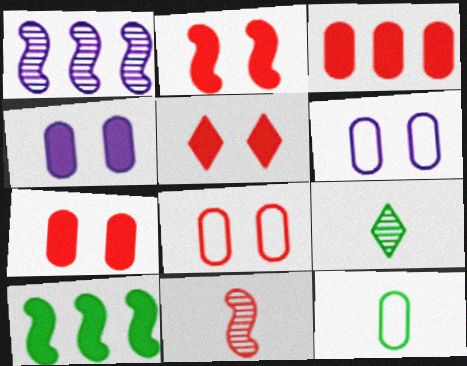[[1, 5, 12], 
[2, 5, 7]]